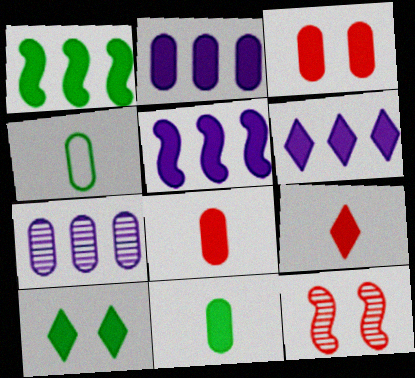[[1, 10, 11], 
[2, 3, 11], 
[2, 5, 6], 
[3, 4, 7], 
[4, 6, 12], 
[5, 8, 10], 
[6, 9, 10]]